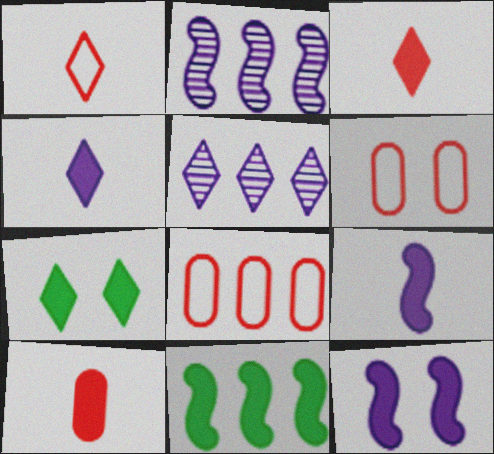[[1, 5, 7], 
[5, 8, 11]]